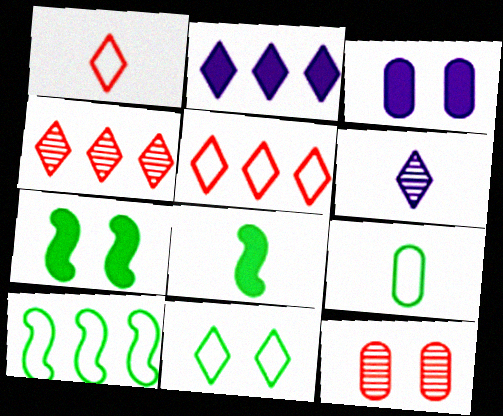[[9, 10, 11]]